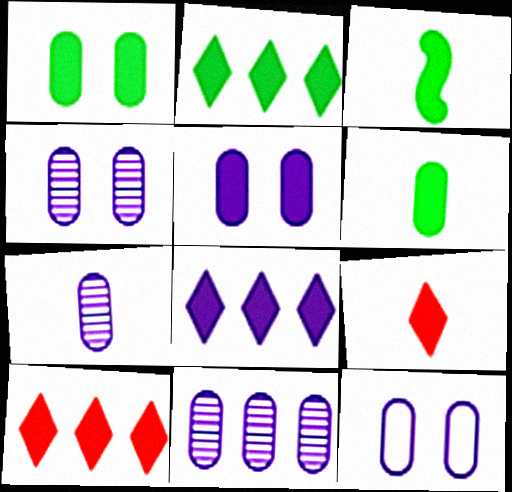[[1, 2, 3], 
[2, 8, 10], 
[3, 5, 10], 
[4, 5, 12], 
[4, 7, 11]]